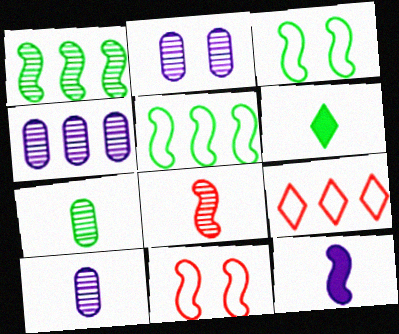[[1, 11, 12], 
[2, 4, 10], 
[4, 6, 11]]